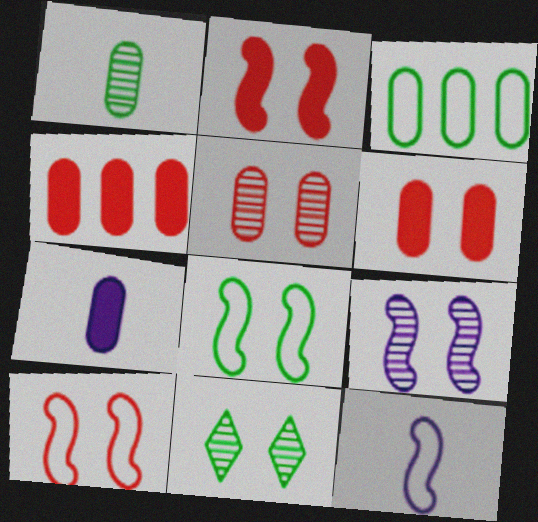[[2, 8, 9], 
[3, 5, 7], 
[4, 11, 12], 
[5, 9, 11]]